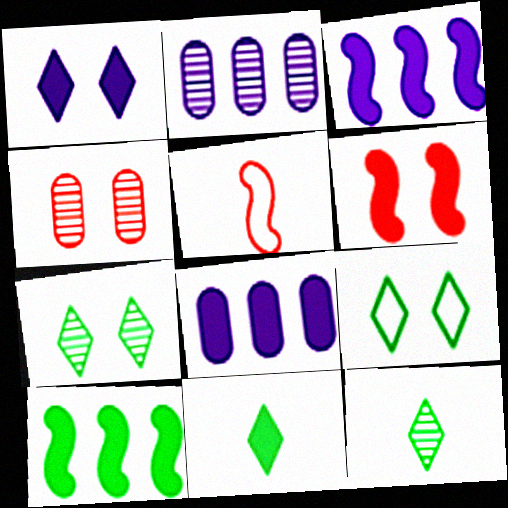[[5, 7, 8], 
[6, 8, 11]]